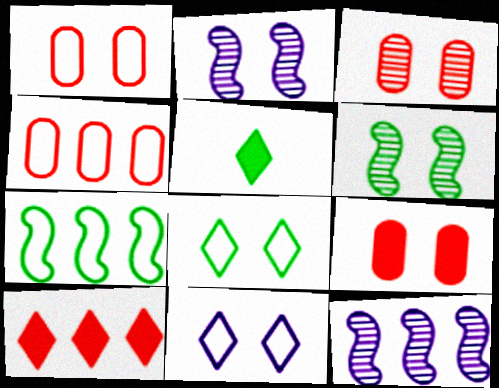[[1, 3, 9], 
[1, 5, 12], 
[2, 4, 5], 
[2, 8, 9], 
[6, 9, 11]]